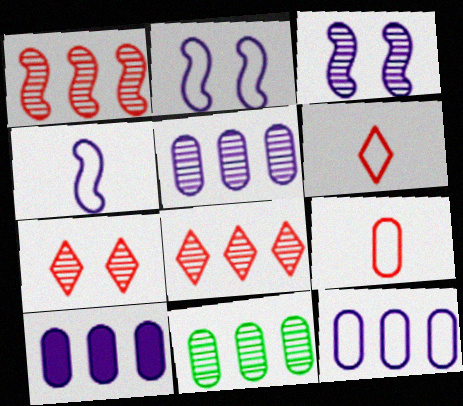[[5, 10, 12]]